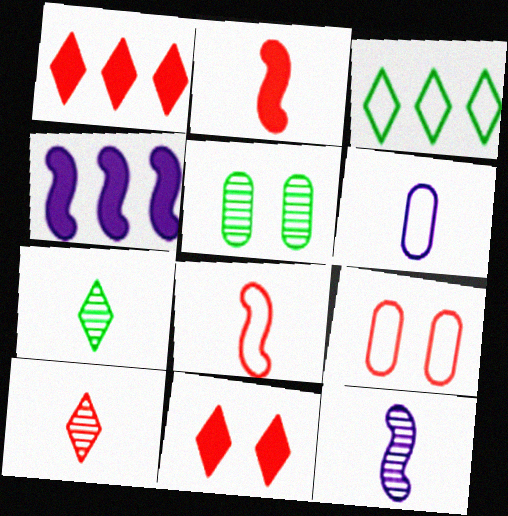[[2, 6, 7], 
[4, 7, 9]]